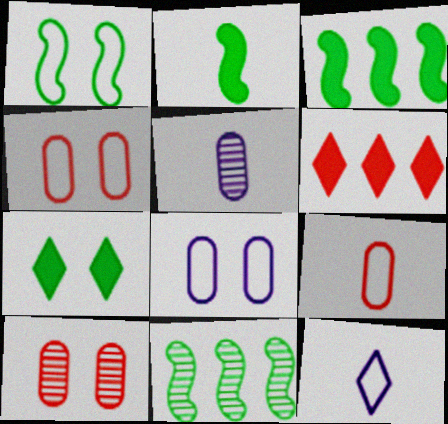[[1, 2, 11], 
[1, 5, 6], 
[3, 10, 12]]